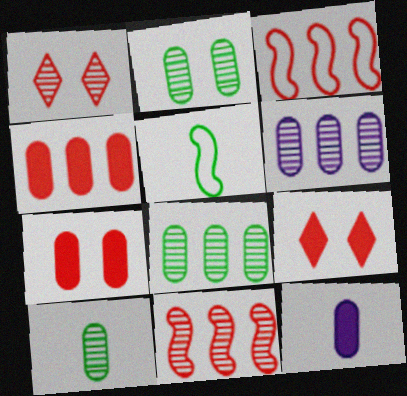[[2, 8, 10], 
[5, 6, 9]]